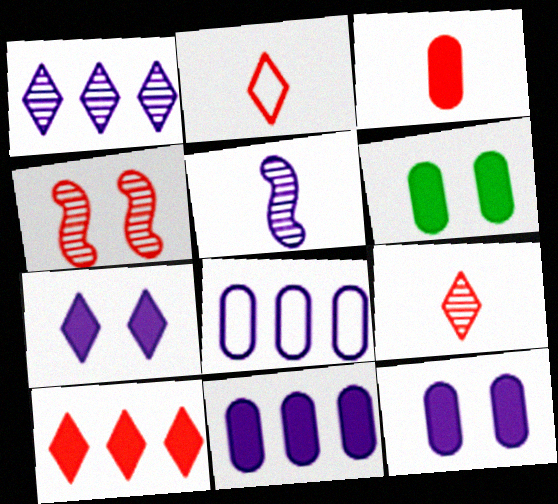[[3, 6, 11], 
[5, 7, 8]]